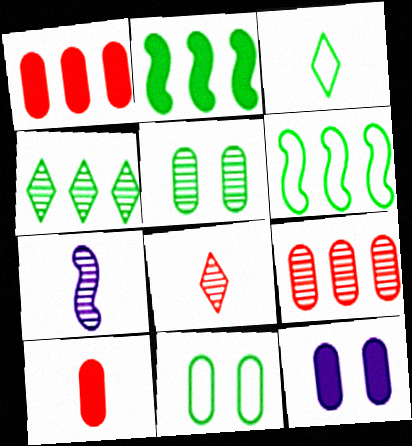[[2, 3, 5], 
[3, 6, 11], 
[3, 7, 10], 
[6, 8, 12]]